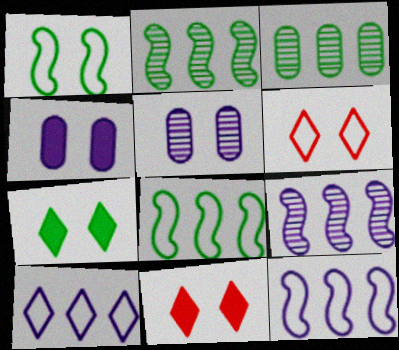[[1, 5, 11]]